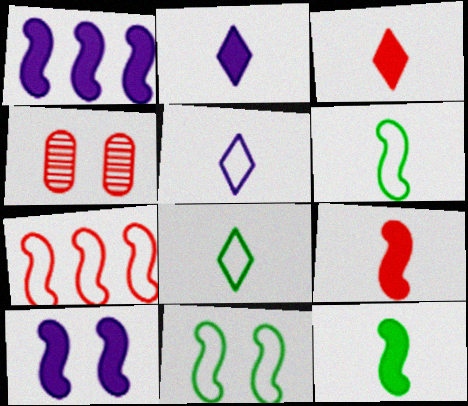[[1, 4, 8], 
[3, 4, 7]]